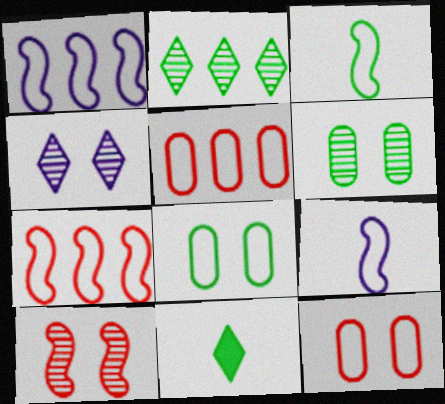[[4, 6, 10]]